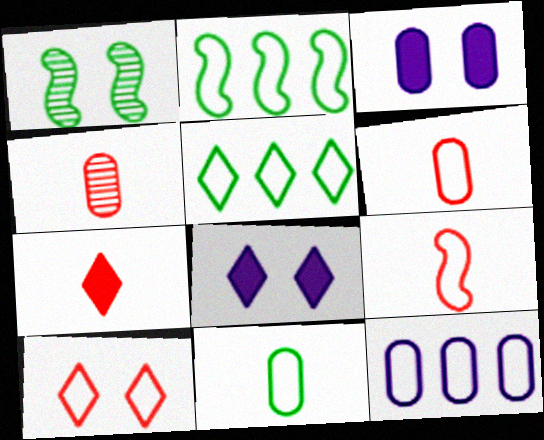[[1, 3, 10], 
[1, 7, 12], 
[2, 4, 8], 
[4, 7, 9]]